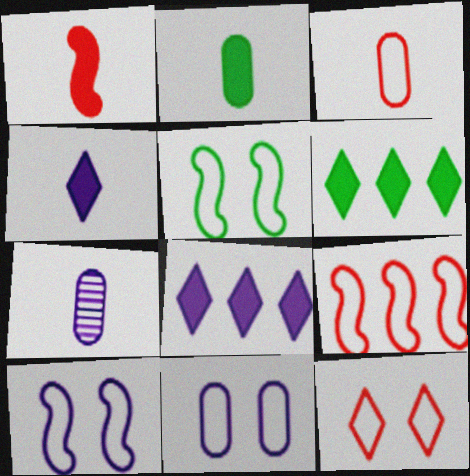[[1, 2, 4], 
[2, 3, 7], 
[3, 9, 12], 
[5, 11, 12], 
[7, 8, 10]]